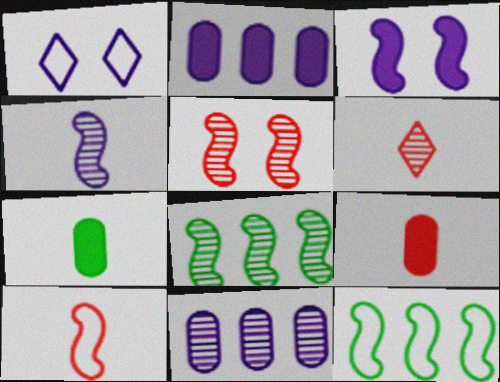[[1, 2, 4], 
[1, 8, 9], 
[3, 8, 10], 
[4, 5, 8], 
[6, 9, 10]]